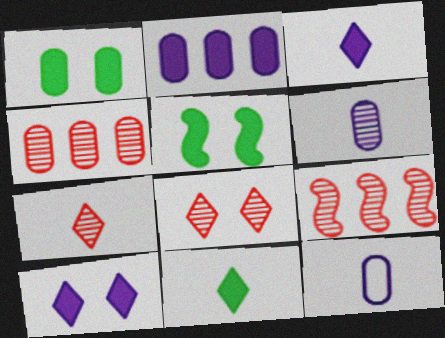[[1, 4, 12]]